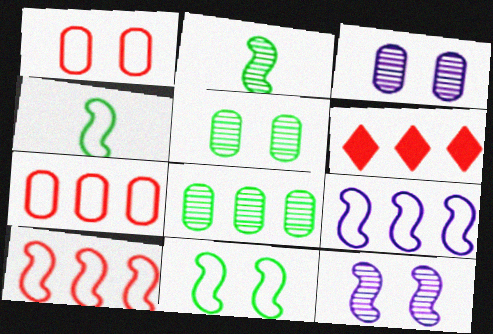[[3, 4, 6], 
[6, 8, 9]]